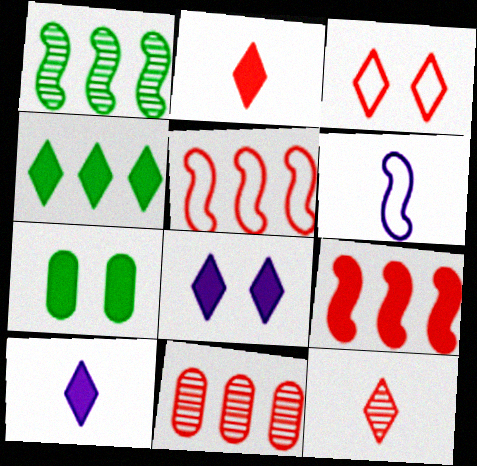[[2, 4, 8], 
[7, 9, 10]]